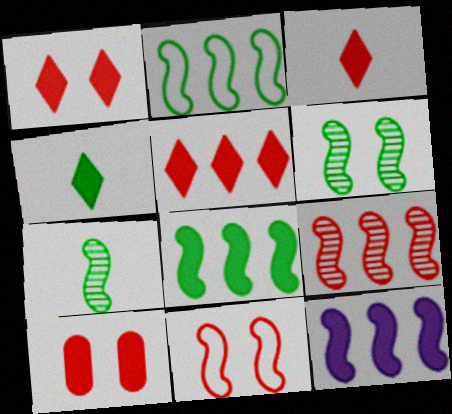[[1, 3, 5], 
[2, 9, 12], 
[4, 10, 12], 
[7, 11, 12]]